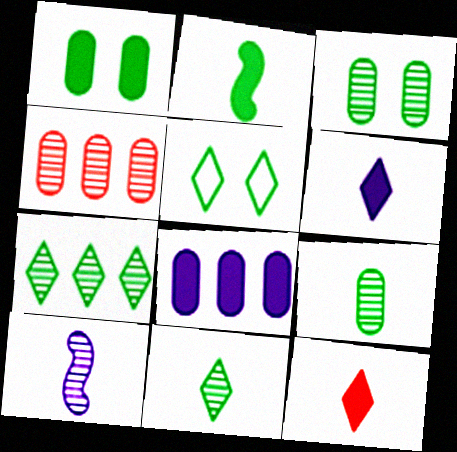[]